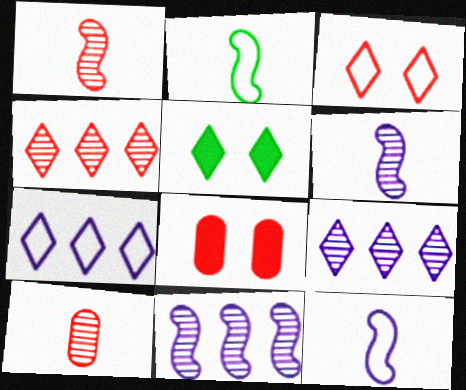[[2, 8, 9]]